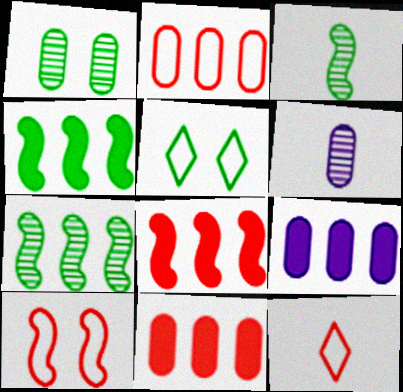[[2, 10, 12], 
[5, 6, 8]]